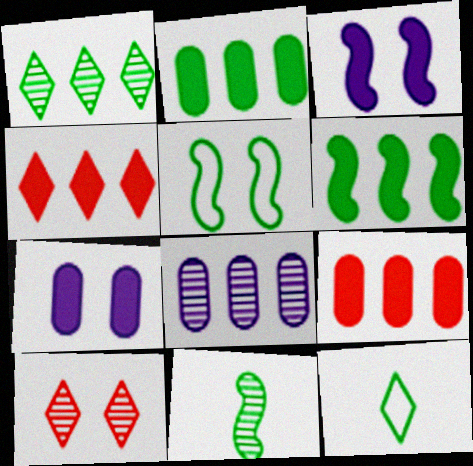[[5, 6, 11], 
[5, 7, 10], 
[8, 10, 11]]